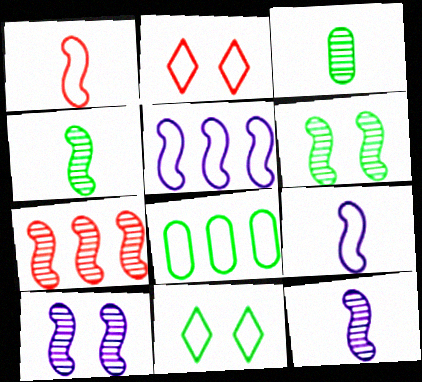[[2, 8, 9], 
[4, 7, 10], 
[6, 7, 12]]